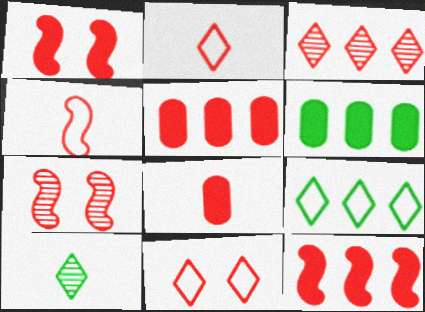[[2, 5, 7], 
[4, 7, 12]]